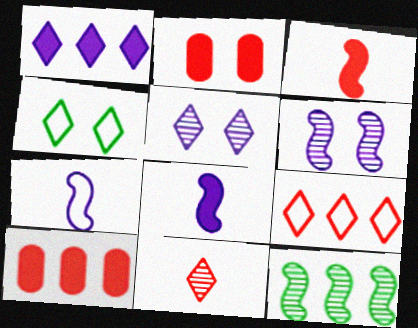[[1, 4, 11], 
[2, 4, 6]]